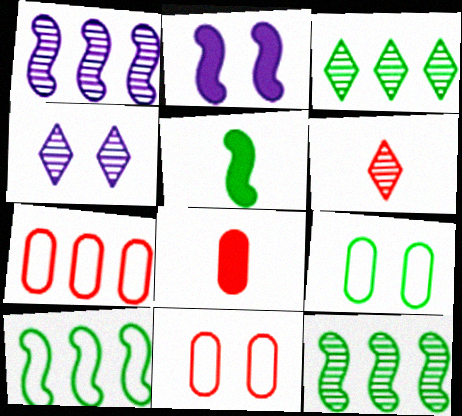[[3, 4, 6], 
[3, 5, 9], 
[4, 5, 7], 
[4, 8, 10]]